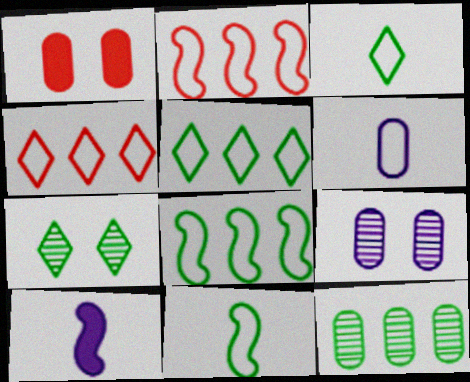[[1, 6, 12]]